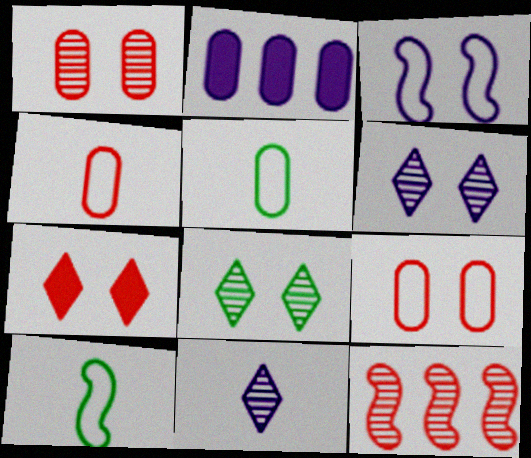[[1, 2, 5], 
[2, 3, 11], 
[4, 7, 12]]